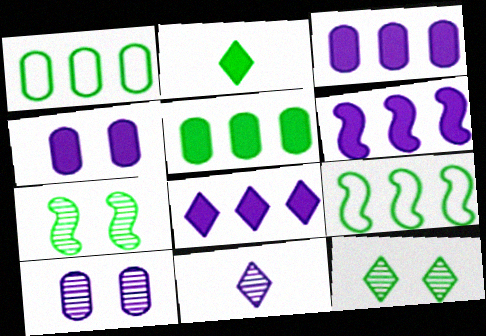[[1, 2, 7], 
[3, 6, 8]]